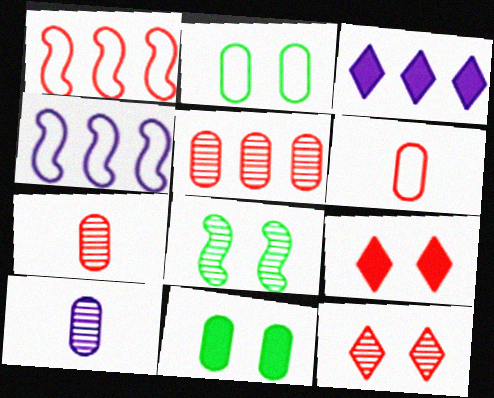[[1, 7, 9], 
[3, 6, 8]]